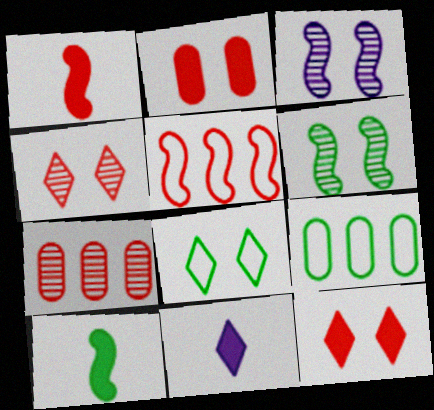[[2, 3, 8], 
[3, 5, 10]]